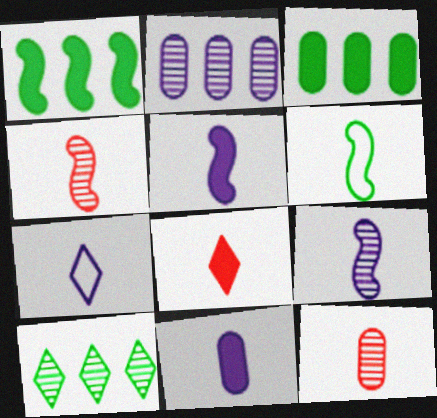[[4, 5, 6], 
[7, 9, 11]]